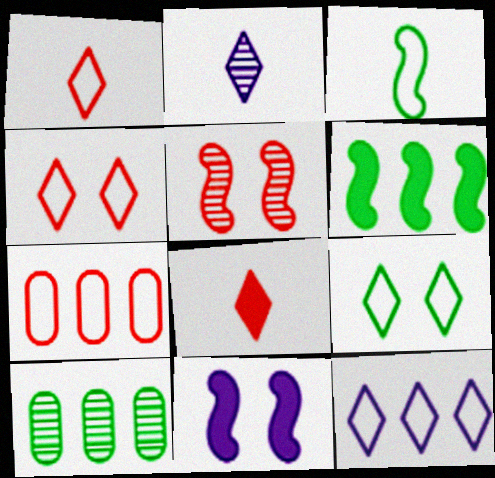[[1, 9, 12], 
[1, 10, 11], 
[2, 5, 10], 
[5, 7, 8]]